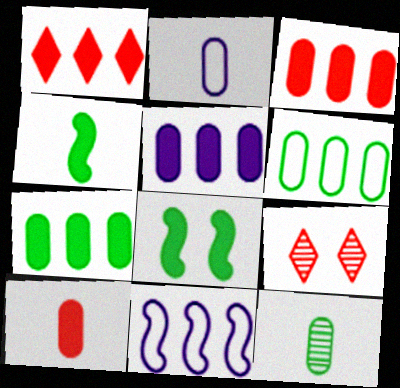[[2, 10, 12], 
[3, 5, 7]]